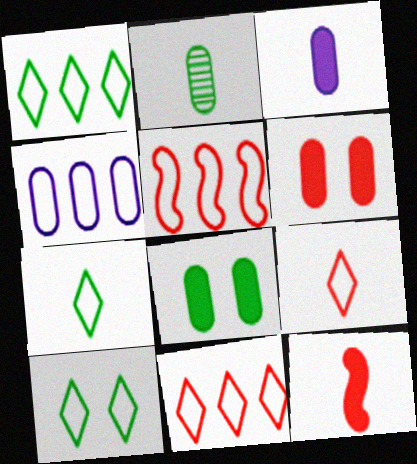[[1, 4, 5], 
[1, 7, 10], 
[2, 4, 6]]